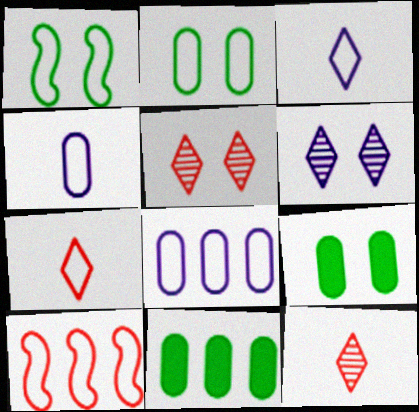[[1, 7, 8], 
[2, 3, 10]]